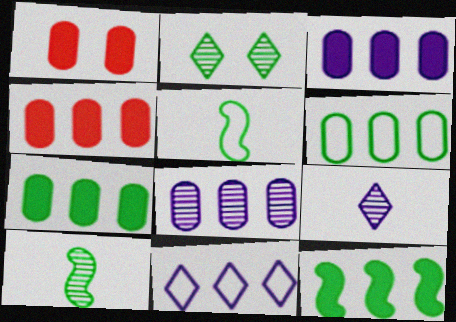[[1, 10, 11], 
[2, 5, 7], 
[3, 4, 7], 
[4, 6, 8]]